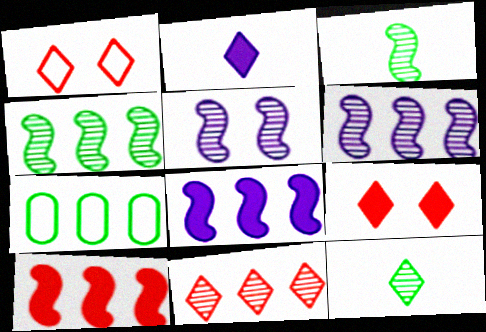[[7, 8, 11]]